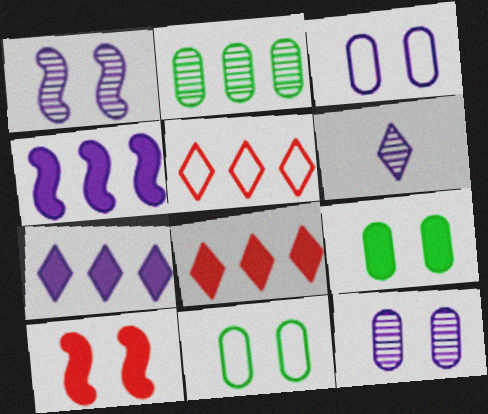[[2, 4, 5], 
[3, 4, 6]]